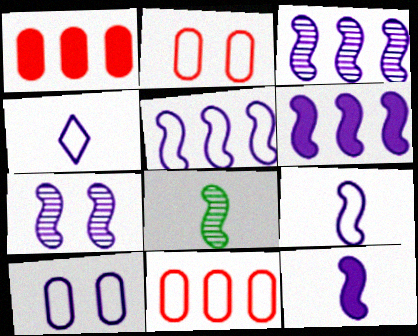[[3, 5, 6], 
[4, 5, 10], 
[5, 7, 12], 
[6, 7, 9]]